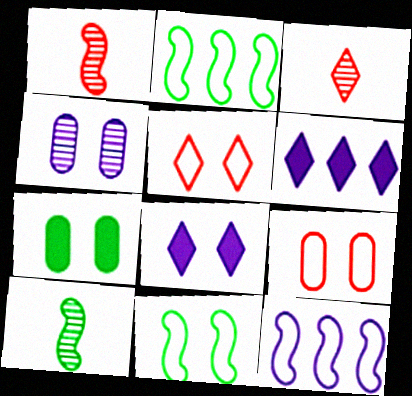[[3, 7, 12], 
[4, 7, 9], 
[6, 9, 10]]